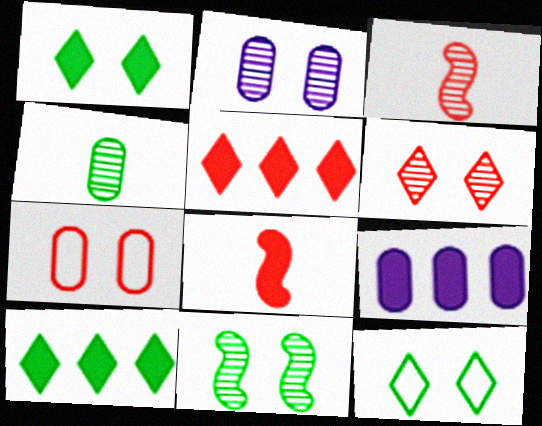[[1, 8, 9], 
[2, 6, 11], 
[3, 5, 7], 
[3, 9, 12], 
[4, 7, 9]]